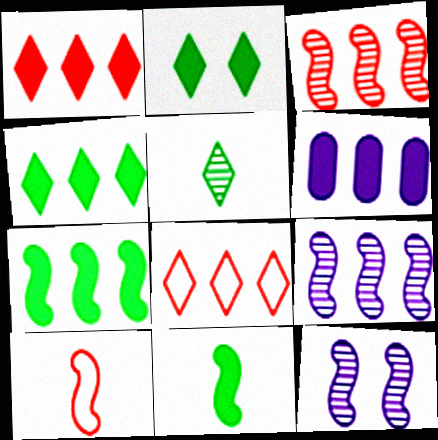[[1, 6, 7], 
[7, 10, 12]]